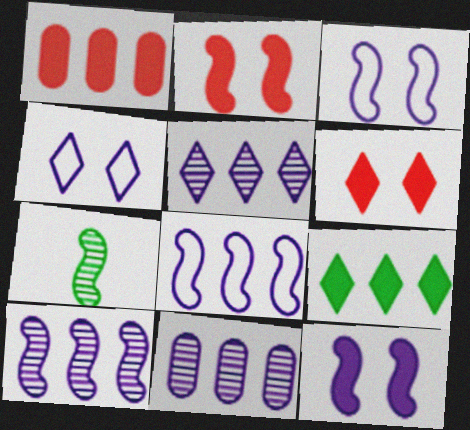[[1, 4, 7], 
[2, 7, 8], 
[5, 10, 11]]